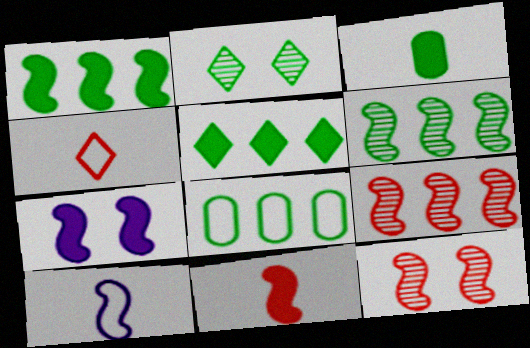[[1, 7, 11], 
[1, 10, 12], 
[5, 6, 8]]